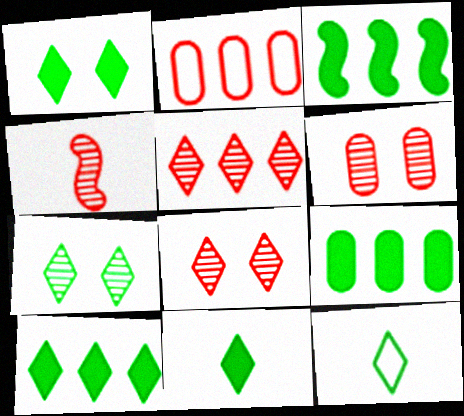[[1, 10, 11], 
[3, 9, 10], 
[4, 5, 6], 
[7, 10, 12]]